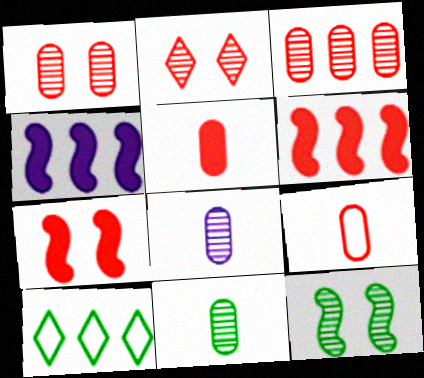[[2, 6, 9], 
[3, 4, 10], 
[7, 8, 10]]